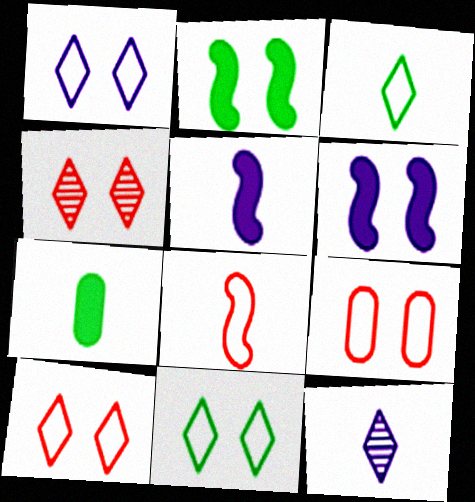[[1, 10, 11], 
[7, 8, 12]]